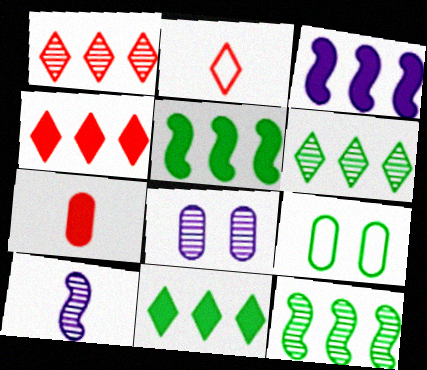[[2, 5, 8], 
[4, 9, 10]]